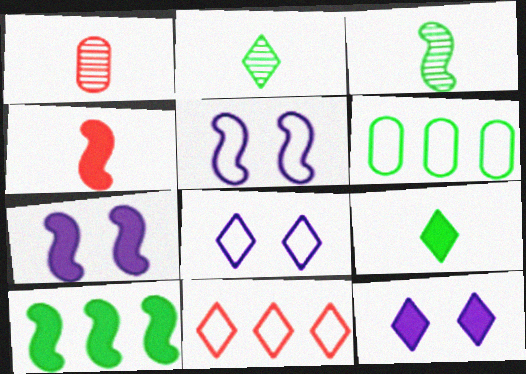[[1, 8, 10], 
[2, 11, 12], 
[4, 7, 10]]